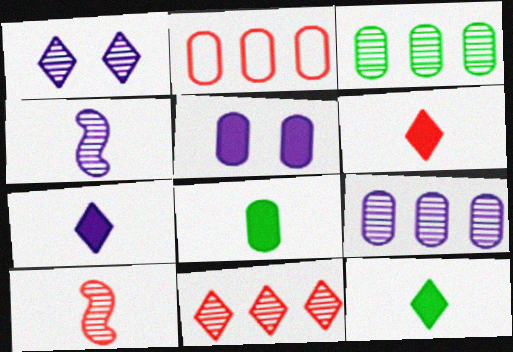[[1, 3, 10], 
[1, 4, 9], 
[6, 7, 12]]